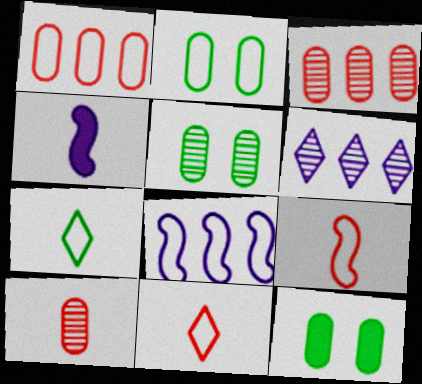[[2, 5, 12], 
[2, 8, 11], 
[4, 7, 10], 
[6, 9, 12]]